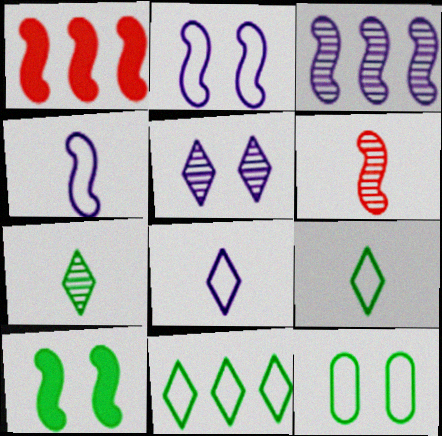[]